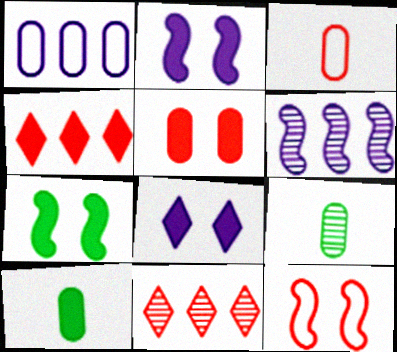[[1, 5, 9], 
[2, 4, 10], 
[5, 7, 8]]